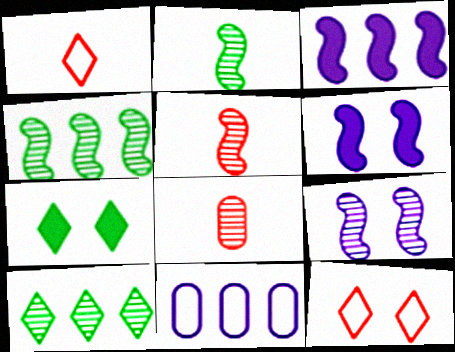[[4, 5, 9], 
[5, 7, 11], 
[8, 9, 10]]